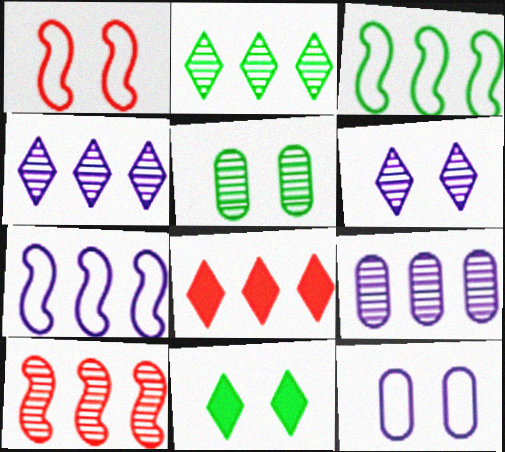[[2, 9, 10], 
[3, 8, 9]]